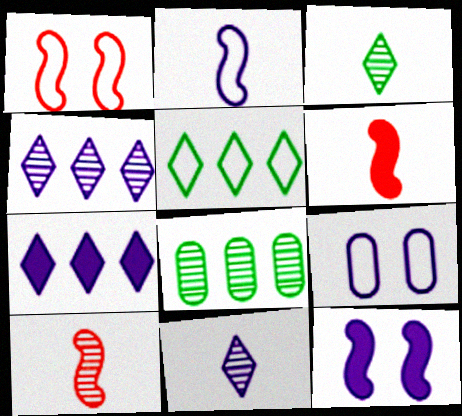[]